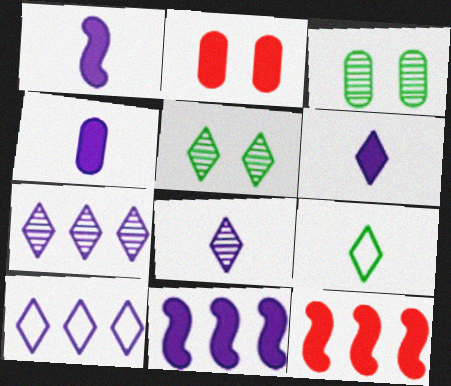[[1, 4, 6]]